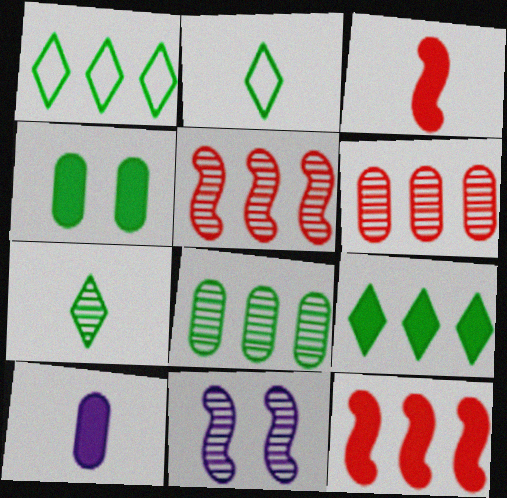[[6, 7, 11]]